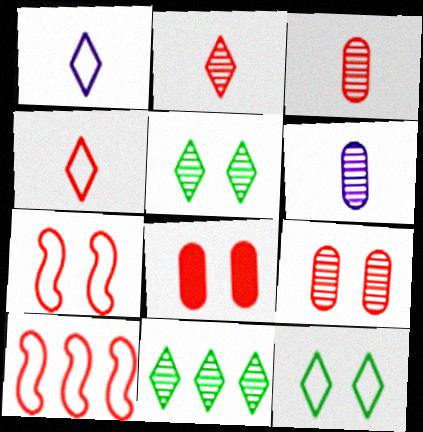[[2, 8, 10]]